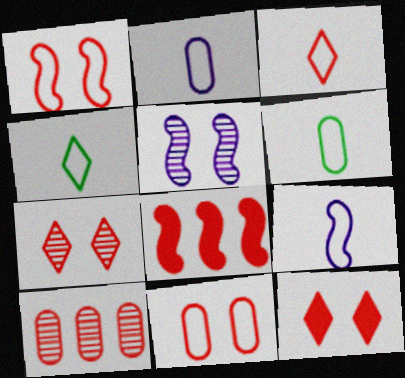[[3, 6, 9]]